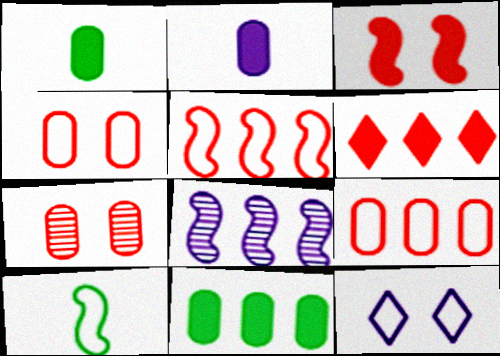[[2, 8, 12], 
[3, 8, 10], 
[9, 10, 12]]